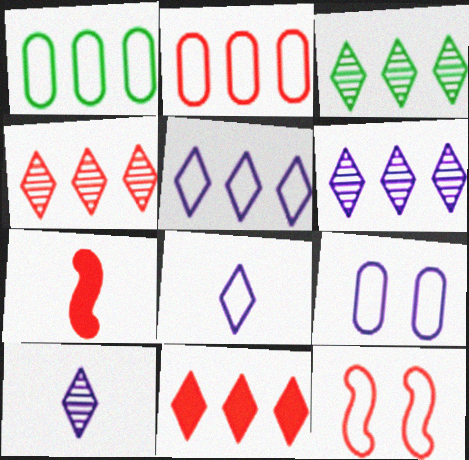[[1, 8, 12], 
[3, 4, 6], 
[3, 5, 11], 
[3, 7, 9]]